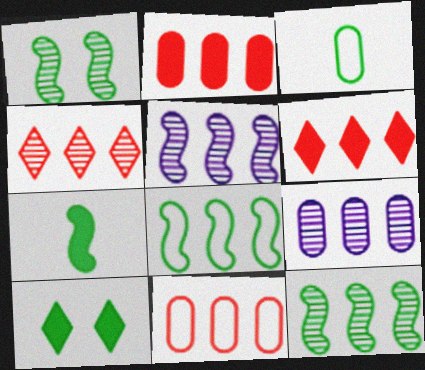[[1, 7, 8], 
[3, 10, 12], 
[4, 9, 12], 
[6, 8, 9]]